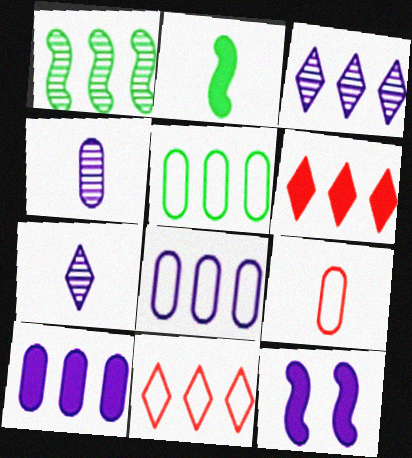[[1, 6, 8], 
[1, 10, 11], 
[2, 7, 9], 
[7, 8, 12]]